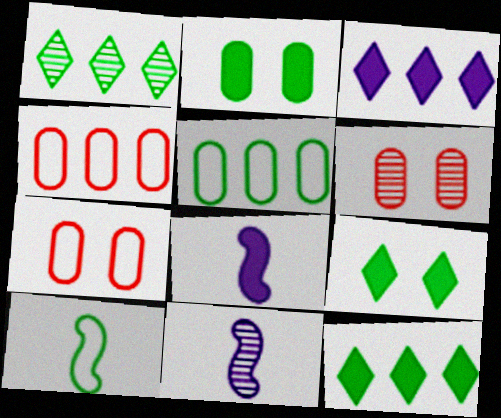[[1, 2, 10], 
[1, 6, 11], 
[1, 7, 8], 
[3, 6, 10], 
[4, 9, 11], 
[7, 11, 12]]